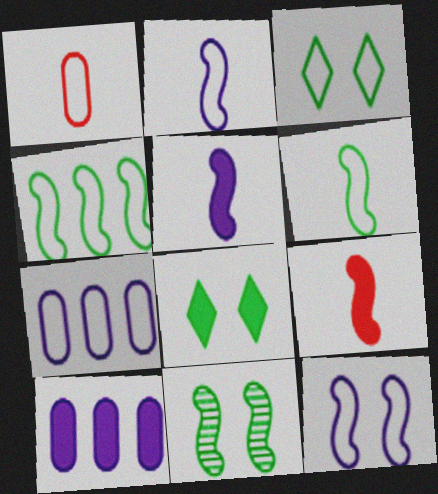[[8, 9, 10]]